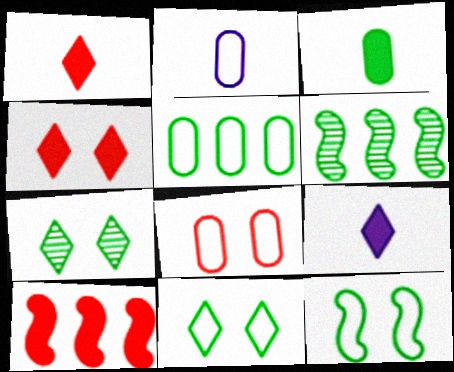[[2, 4, 6], 
[2, 5, 8], 
[2, 7, 10], 
[3, 6, 11], 
[6, 8, 9]]